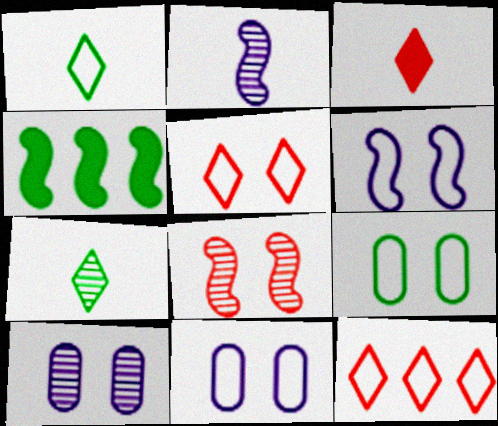[[4, 7, 9], 
[5, 6, 9]]